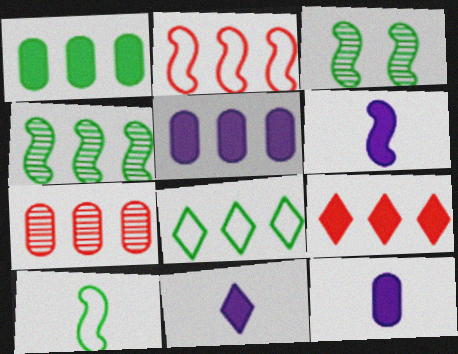[[1, 4, 8], 
[2, 3, 6], 
[2, 7, 9], 
[6, 11, 12]]